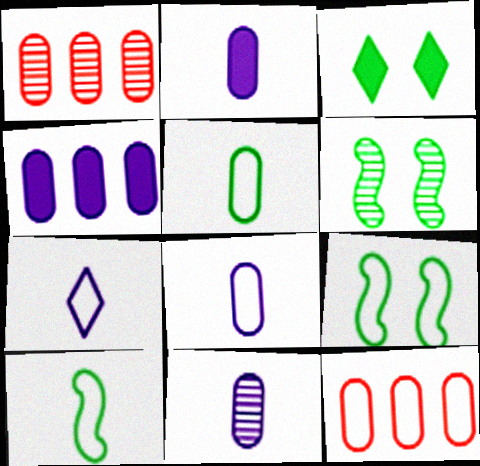[[2, 8, 11], 
[7, 9, 12]]